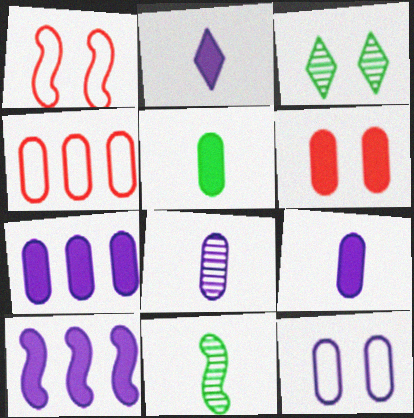[[1, 10, 11], 
[5, 6, 7], 
[7, 8, 12]]